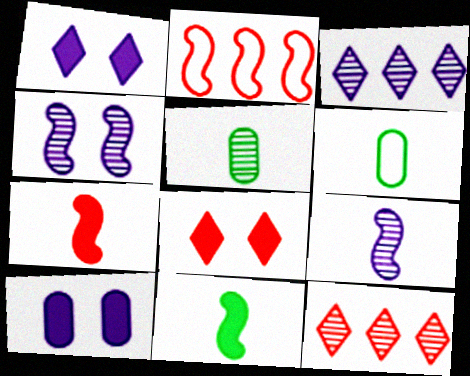[[1, 2, 5], 
[2, 4, 11], 
[4, 5, 12]]